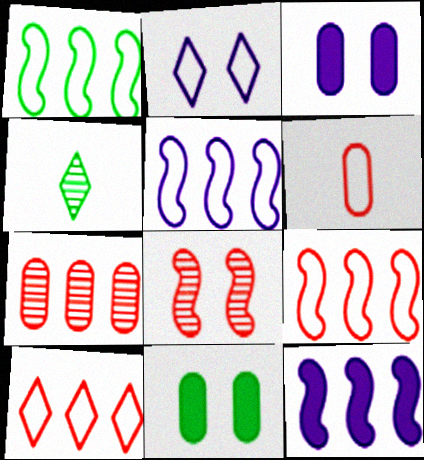[[1, 2, 6], 
[1, 4, 11], 
[1, 5, 9], 
[2, 8, 11], 
[3, 4, 9]]